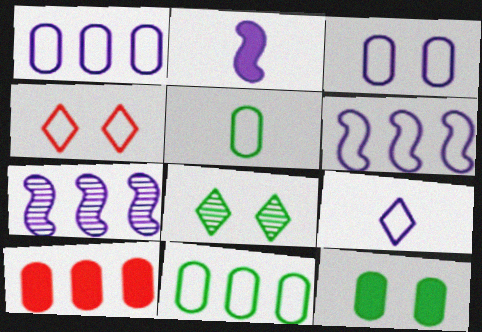[[3, 6, 9], 
[4, 5, 6]]